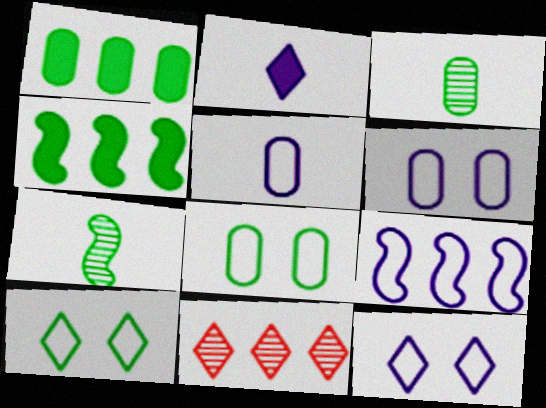[[1, 3, 8], 
[1, 7, 10], 
[1, 9, 11], 
[2, 10, 11], 
[3, 4, 10], 
[5, 9, 12]]